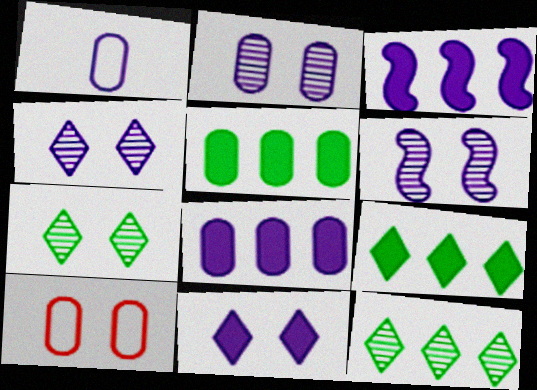[[1, 2, 8], 
[1, 3, 4], 
[2, 4, 6]]